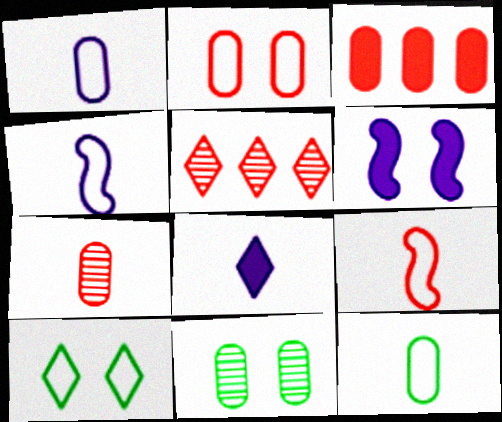[[1, 3, 11], 
[2, 3, 7], 
[5, 6, 12], 
[5, 8, 10]]